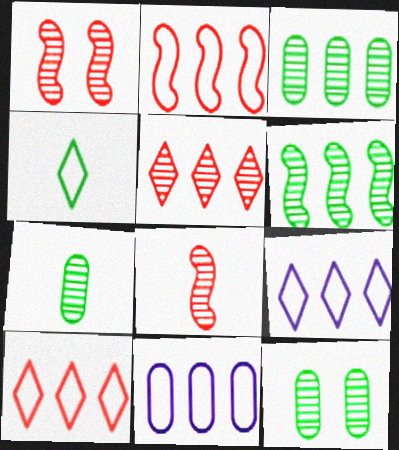[[3, 7, 12]]